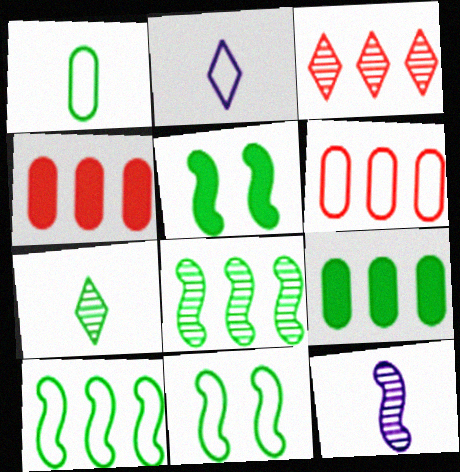[[2, 6, 11], 
[7, 9, 11]]